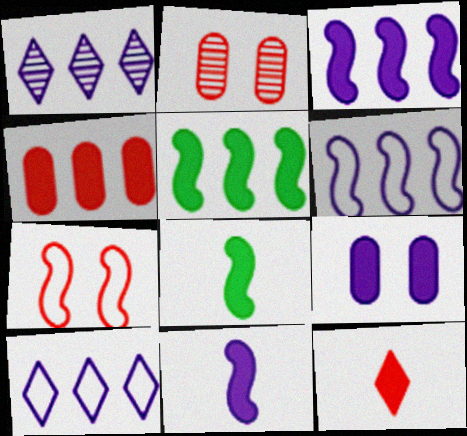[[2, 8, 10], 
[5, 9, 12]]